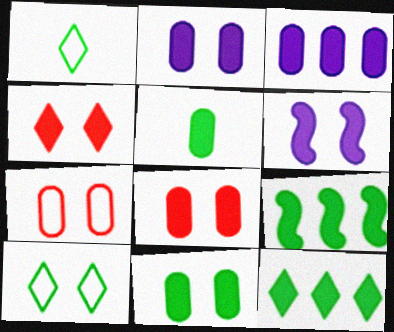[[2, 8, 11], 
[3, 5, 8], 
[4, 6, 11]]